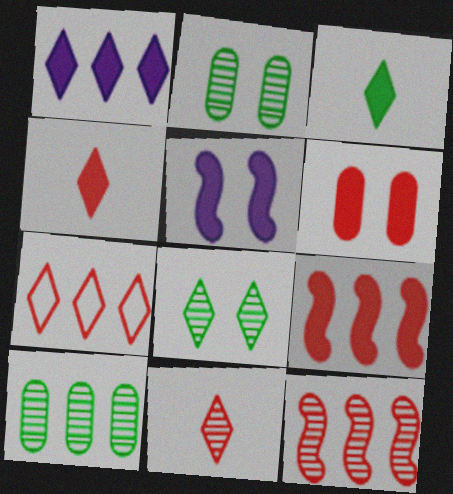[[4, 6, 9]]